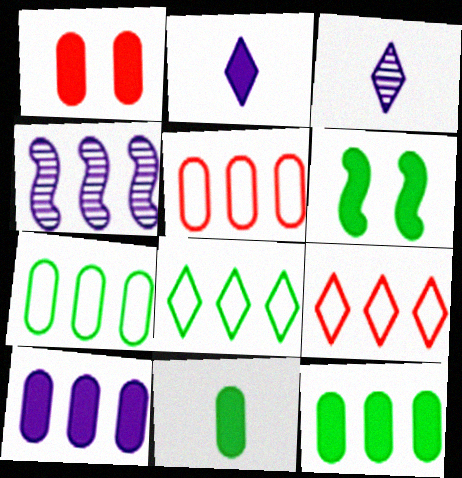[[1, 10, 11], 
[3, 5, 6], 
[4, 9, 12]]